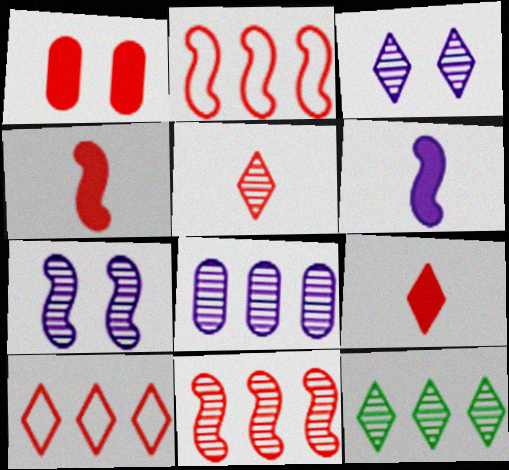[[1, 2, 5], 
[3, 5, 12], 
[8, 11, 12]]